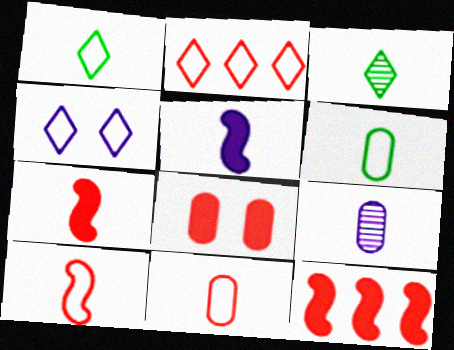[[1, 2, 4], 
[1, 7, 9], 
[3, 5, 11]]